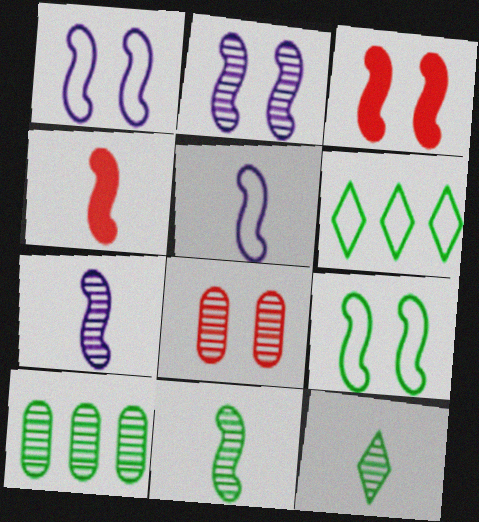[[2, 3, 9], 
[4, 5, 11]]